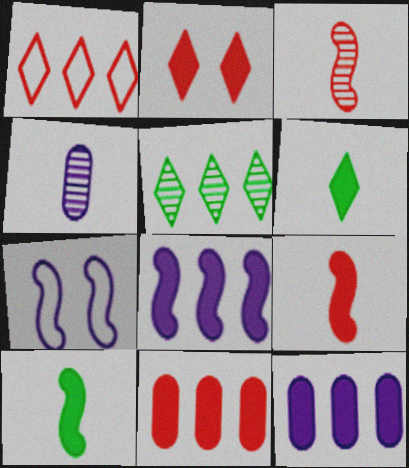[[2, 9, 11], 
[2, 10, 12]]